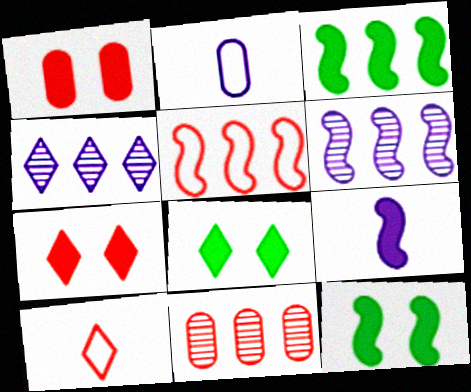[[3, 5, 6], 
[4, 8, 10]]